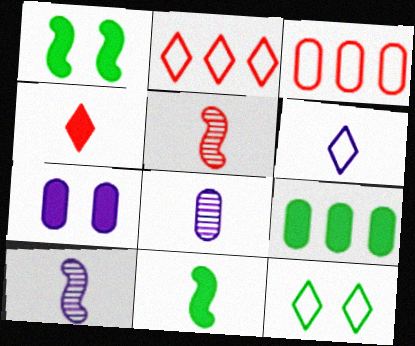[[1, 2, 8], 
[2, 6, 12]]